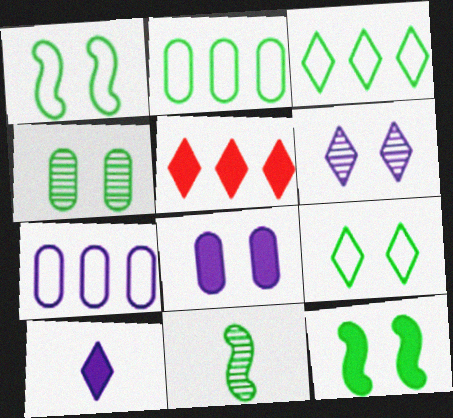[[4, 9, 12]]